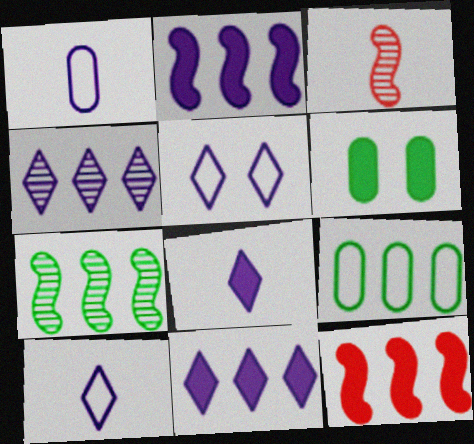[[4, 5, 8], 
[4, 9, 12], 
[6, 8, 12]]